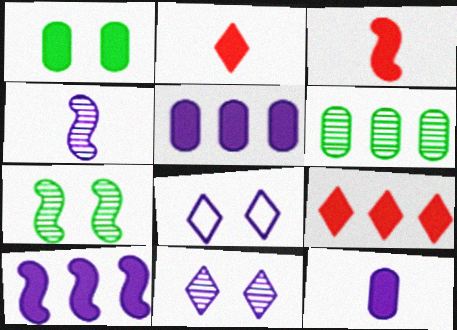[[1, 2, 10], 
[3, 6, 8], 
[4, 5, 8]]